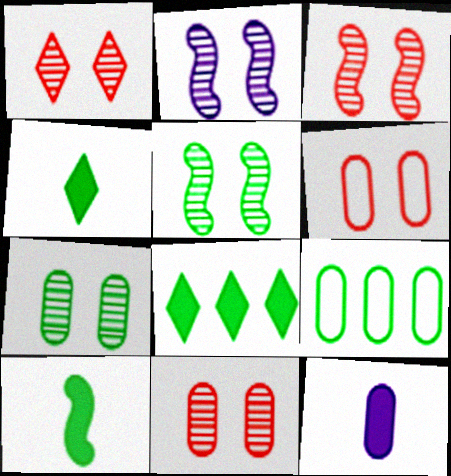[[1, 2, 7], 
[1, 3, 11], 
[2, 3, 5], 
[4, 5, 9], 
[9, 11, 12]]